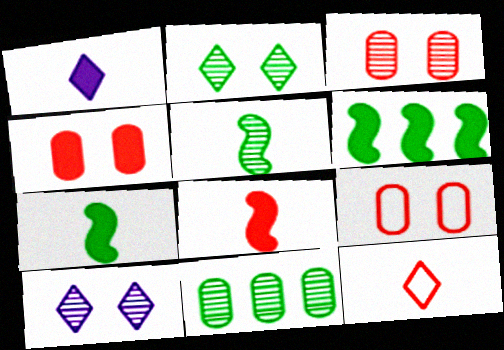[[1, 4, 6], 
[2, 5, 11], 
[3, 4, 9]]